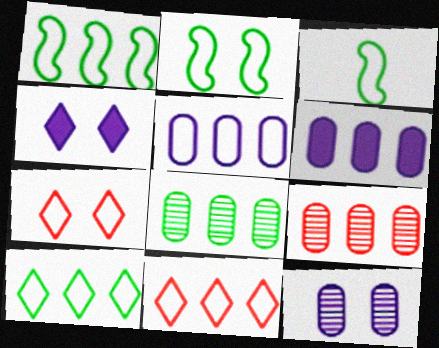[[1, 2, 3], 
[1, 5, 11], 
[3, 4, 9], 
[3, 5, 7]]